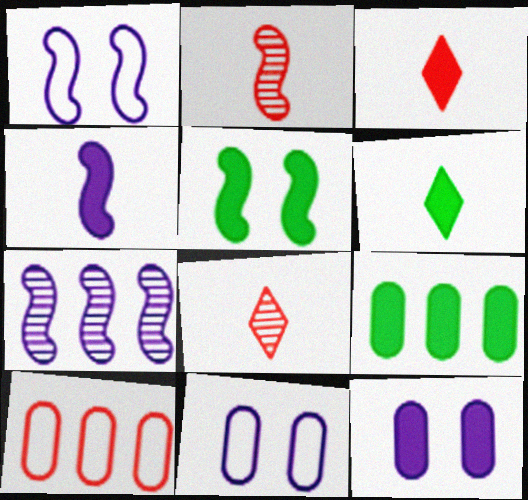[[1, 4, 7], 
[1, 8, 9], 
[5, 6, 9]]